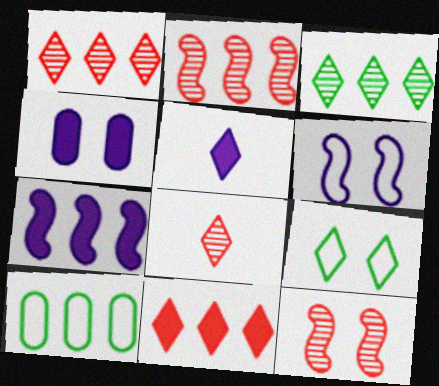[[1, 5, 9], 
[1, 7, 10], 
[4, 5, 7], 
[4, 9, 12], 
[5, 10, 12]]